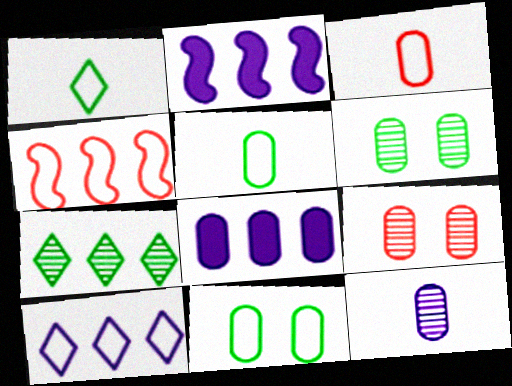[[1, 2, 9], 
[3, 6, 8], 
[4, 7, 8], 
[5, 8, 9]]